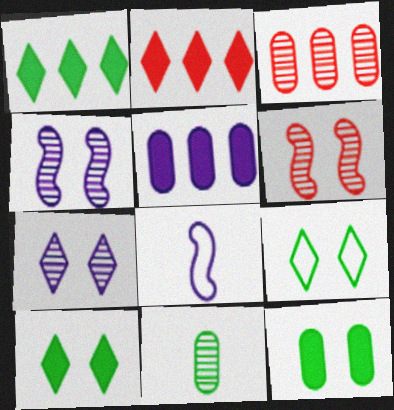[[3, 8, 10], 
[5, 7, 8]]